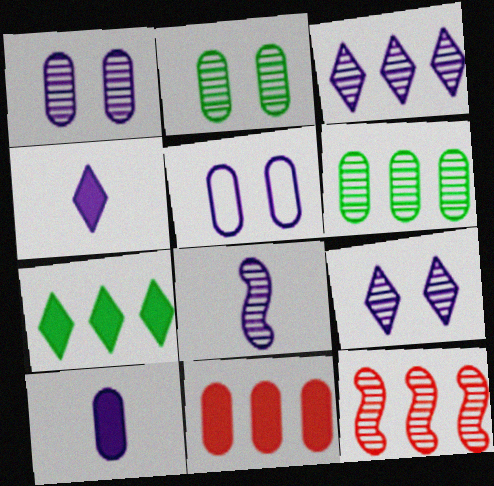[[1, 3, 8], 
[3, 6, 12]]